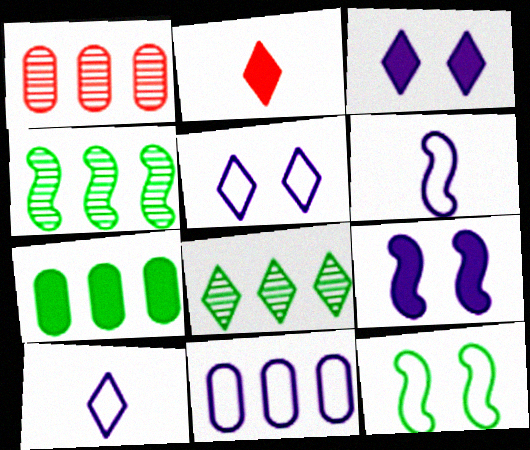[[1, 7, 11], 
[2, 5, 8], 
[2, 7, 9], 
[5, 6, 11]]